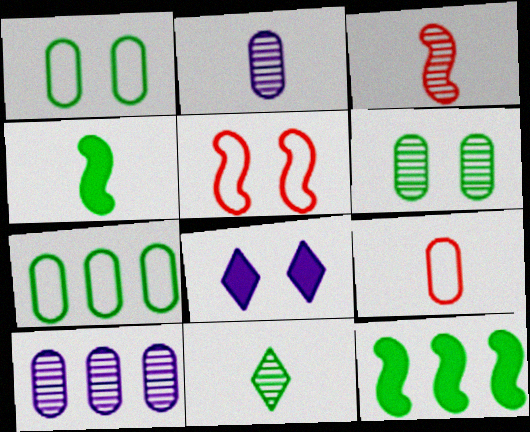[[1, 11, 12], 
[2, 3, 11], 
[3, 7, 8], 
[5, 6, 8]]